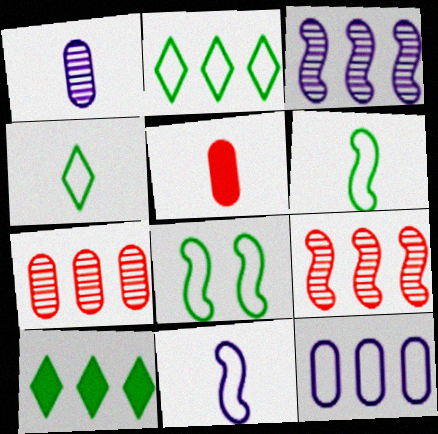[[9, 10, 12]]